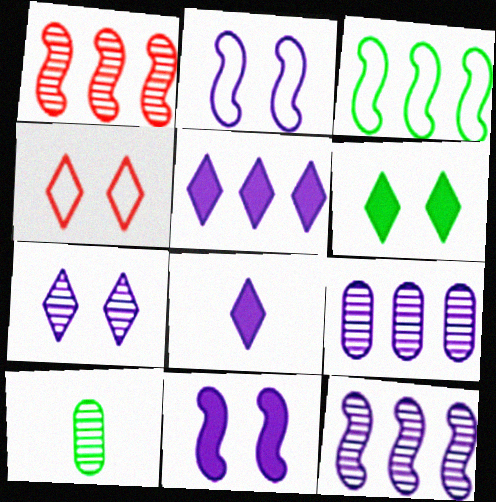[[1, 7, 10], 
[2, 8, 9], 
[3, 6, 10], 
[4, 6, 7]]